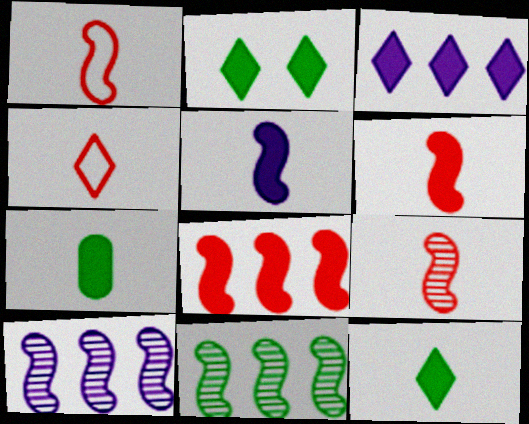[[1, 6, 9]]